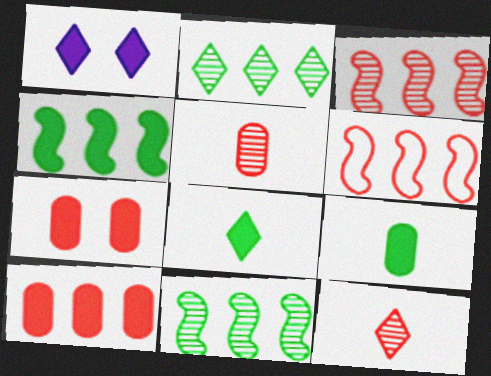[[6, 7, 12]]